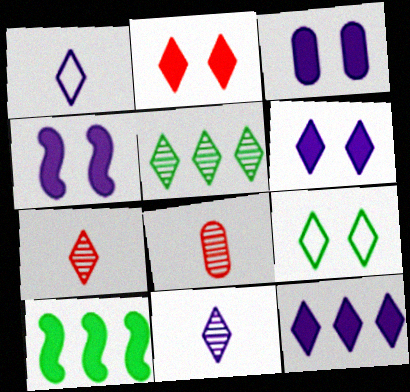[[1, 2, 5], 
[3, 4, 6], 
[7, 9, 12]]